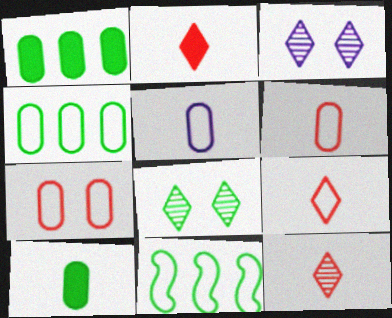[[2, 9, 12], 
[4, 5, 7], 
[8, 10, 11]]